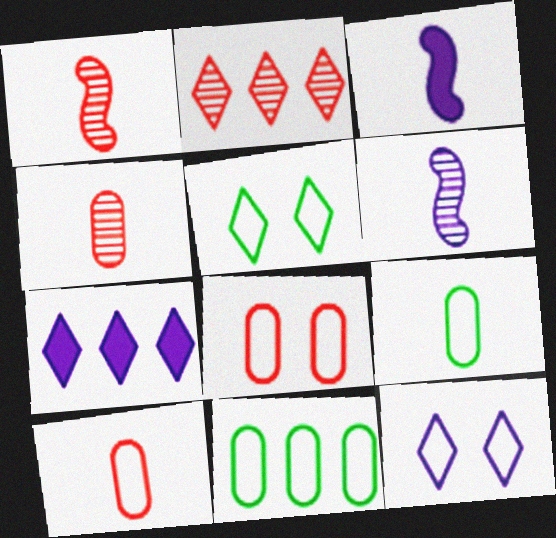[]